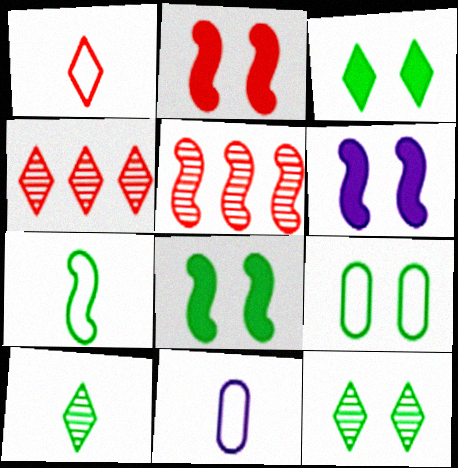[[1, 7, 11], 
[2, 6, 8], 
[3, 5, 11], 
[4, 8, 11], 
[5, 6, 7], 
[8, 9, 12]]